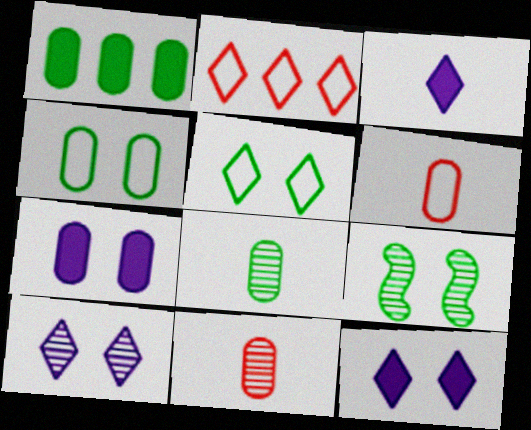[[1, 4, 8]]